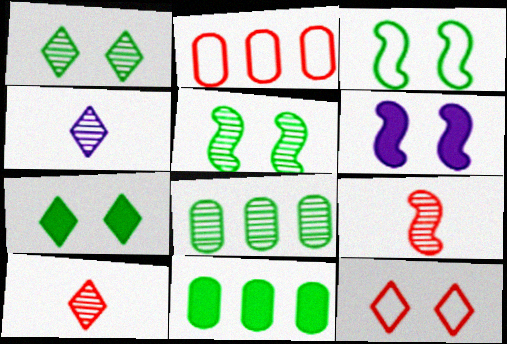[]